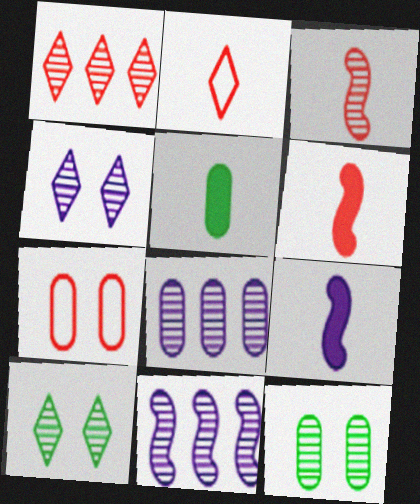[[1, 6, 7], 
[3, 8, 10], 
[5, 7, 8]]